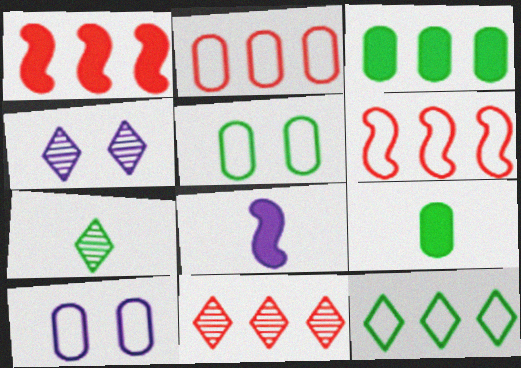[[1, 2, 11], 
[1, 7, 10], 
[4, 6, 9], 
[4, 7, 11], 
[5, 8, 11]]